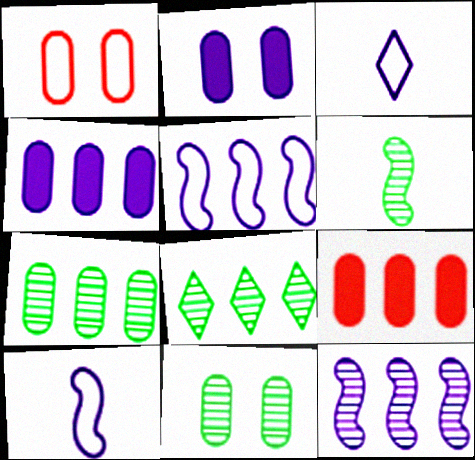[[1, 2, 11], 
[2, 3, 12], 
[5, 8, 9], 
[6, 8, 11]]